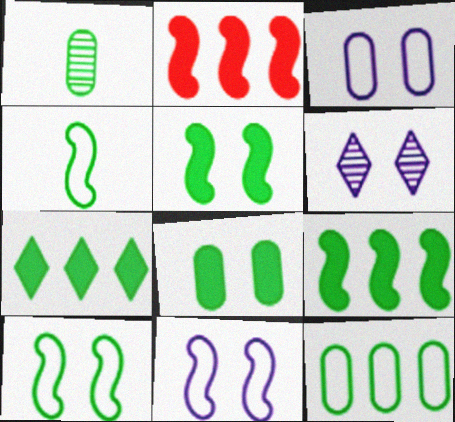[[1, 7, 10], 
[1, 8, 12]]